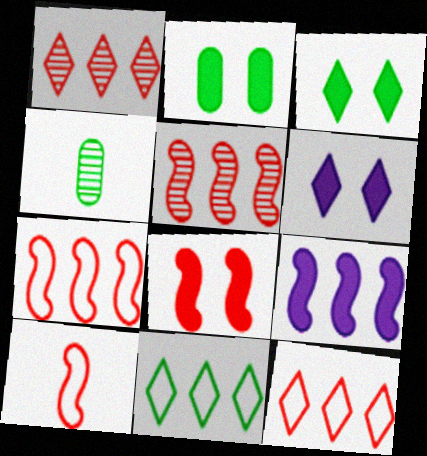[[2, 6, 8], 
[4, 6, 7], 
[5, 8, 10]]